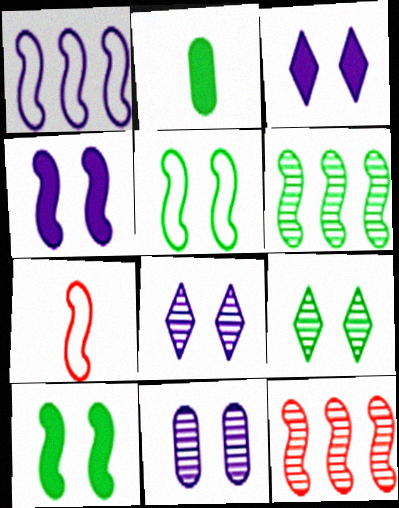[[1, 5, 7], 
[4, 6, 7]]